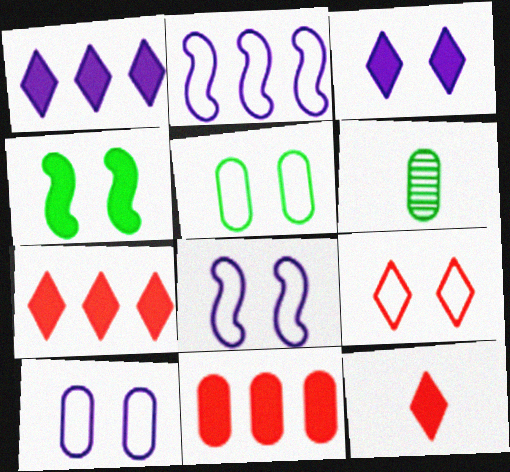[[5, 8, 9], 
[6, 7, 8], 
[6, 10, 11]]